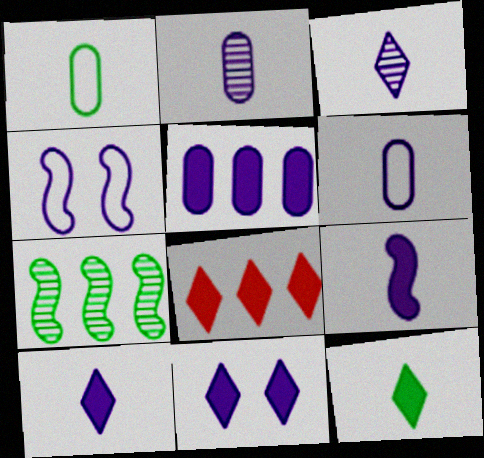[[3, 4, 5], 
[3, 6, 9], 
[5, 9, 11], 
[8, 11, 12]]